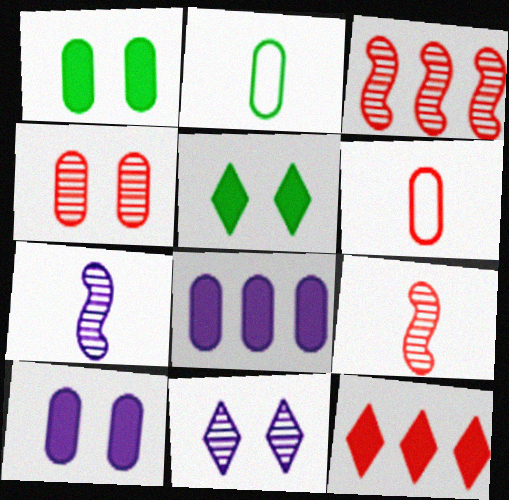[[2, 4, 8]]